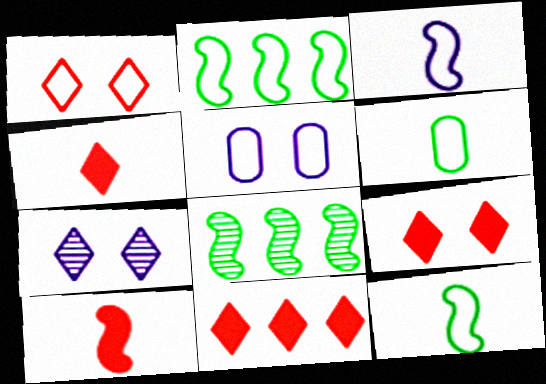[[4, 5, 8], 
[4, 9, 11]]